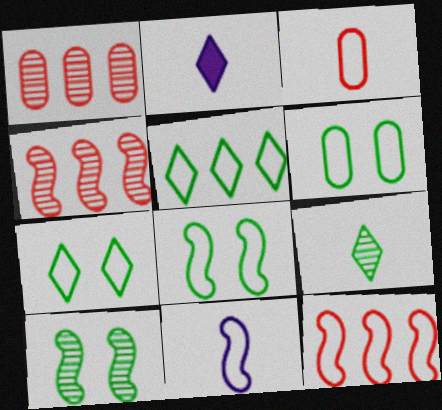[[1, 2, 8], 
[2, 4, 6], 
[6, 7, 8], 
[8, 11, 12]]